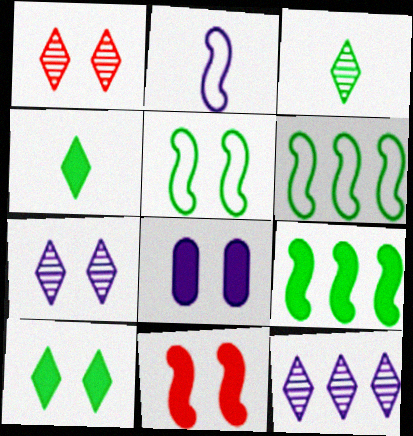[[1, 3, 12], 
[1, 5, 8], 
[2, 8, 12], 
[8, 10, 11]]